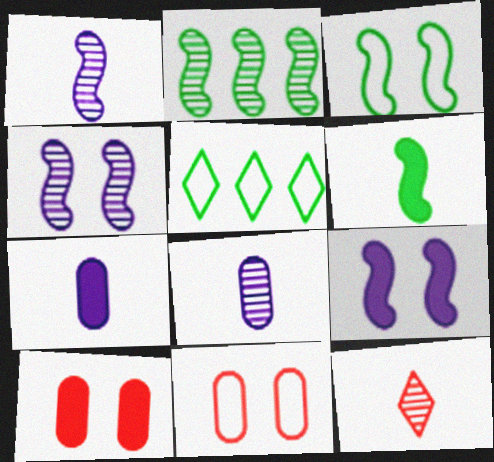[[1, 5, 10], 
[2, 3, 6]]